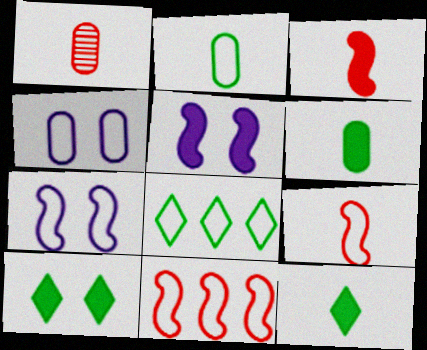[[1, 5, 8], 
[4, 8, 9]]